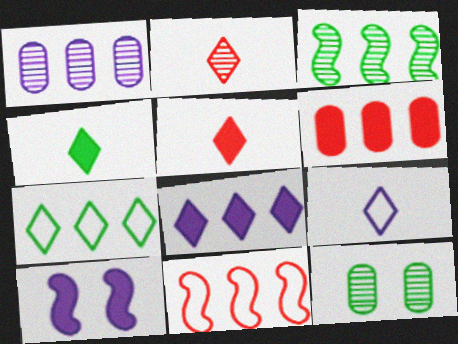[[1, 9, 10], 
[2, 4, 9], 
[4, 6, 10]]